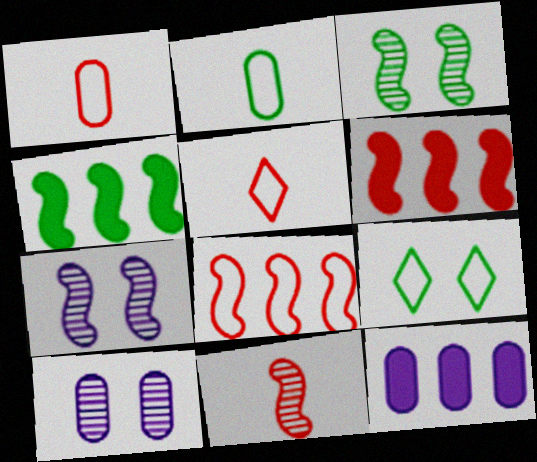[[3, 5, 12], 
[4, 5, 10], 
[9, 11, 12]]